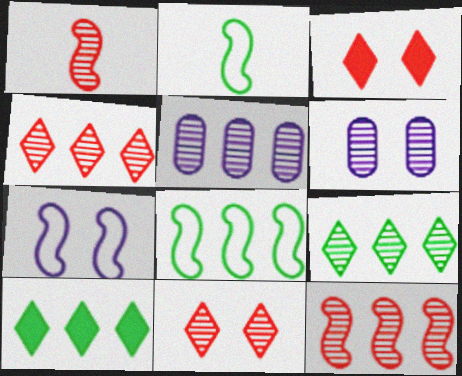[[1, 6, 9], 
[2, 3, 5], 
[5, 9, 12]]